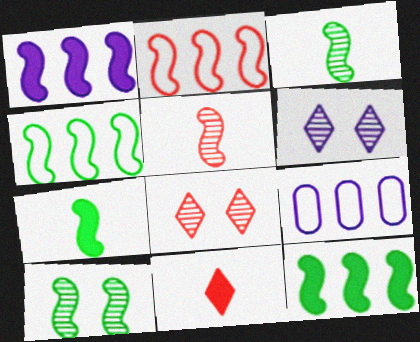[[4, 7, 10], 
[7, 8, 9], 
[9, 10, 11]]